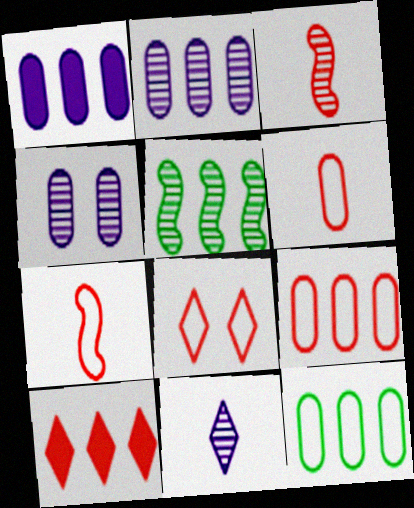[[7, 8, 9]]